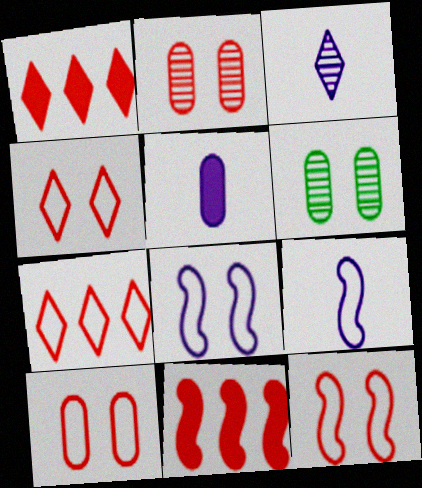[[1, 6, 9], 
[3, 5, 9], 
[4, 10, 12]]